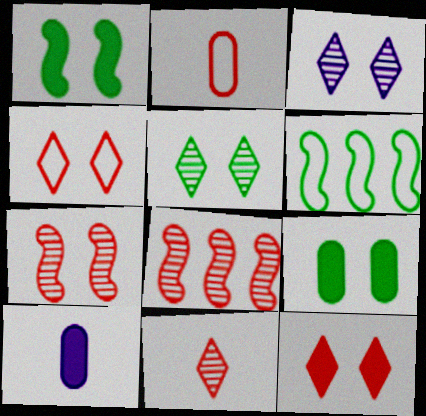[[2, 8, 12]]